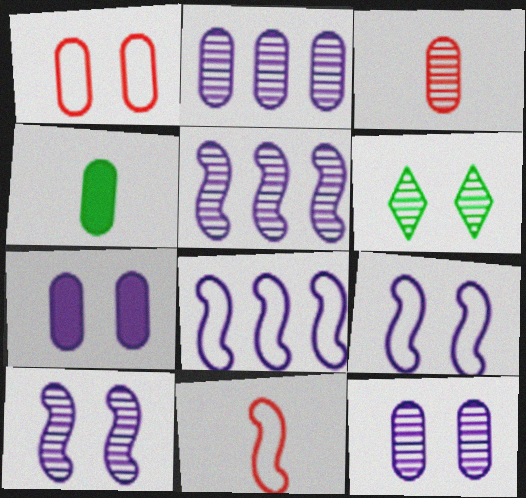[[1, 2, 4], 
[3, 5, 6]]